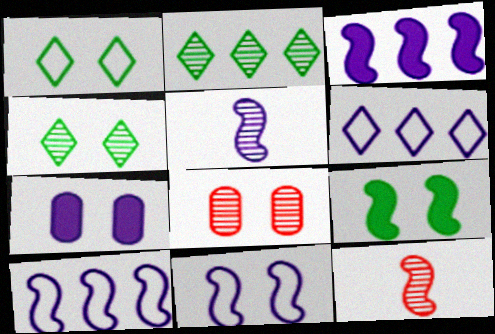[[2, 5, 8], 
[3, 5, 11], 
[5, 6, 7], 
[9, 10, 12]]